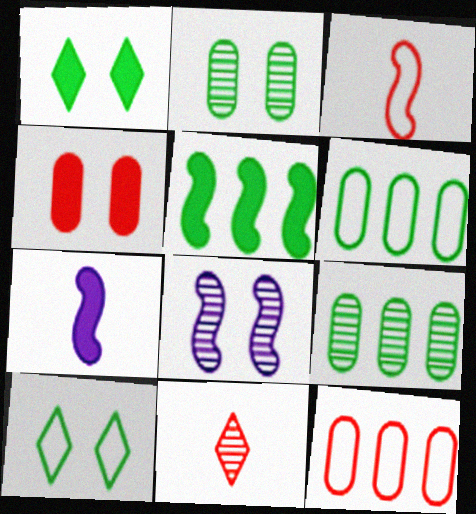[[3, 5, 8], 
[4, 8, 10], 
[8, 9, 11]]